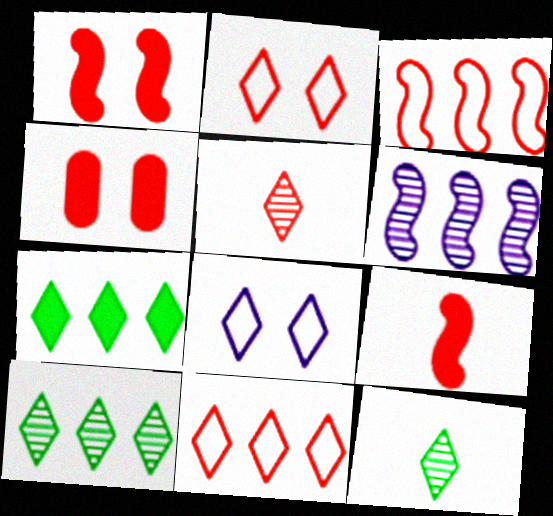[[3, 4, 5], 
[5, 7, 8]]